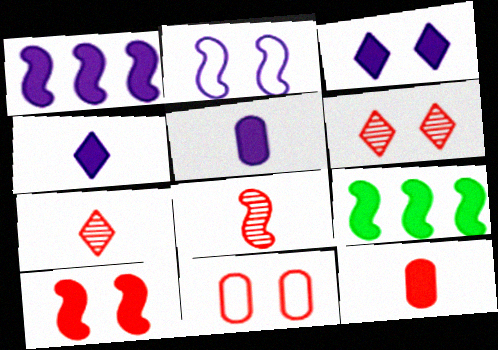[[1, 3, 5], 
[2, 8, 9], 
[3, 9, 12], 
[6, 10, 11]]